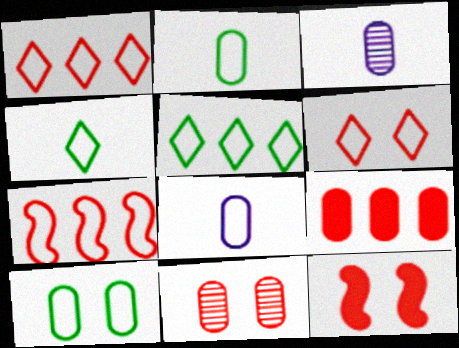[[3, 5, 12], 
[3, 9, 10], 
[6, 11, 12]]